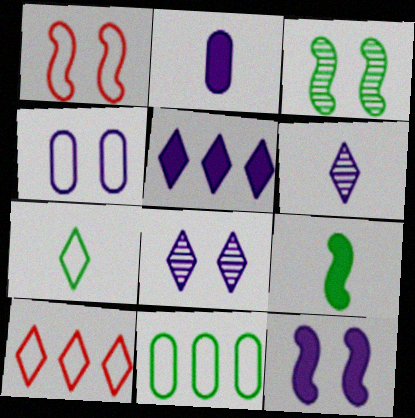[[1, 3, 12], 
[2, 3, 10], 
[2, 5, 12], 
[4, 8, 12]]